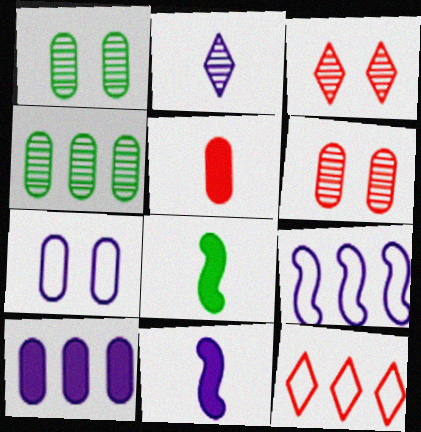[[1, 11, 12], 
[4, 5, 7]]